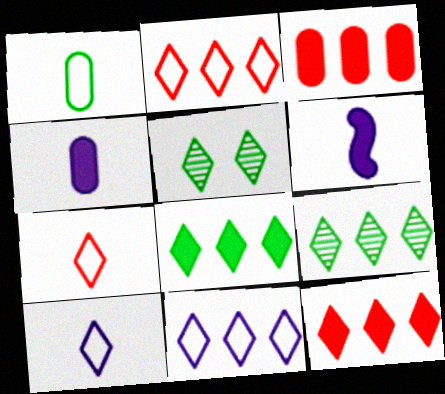[[5, 10, 12], 
[9, 11, 12]]